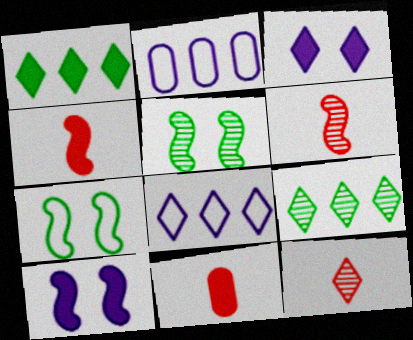[[1, 10, 11], 
[5, 8, 11]]